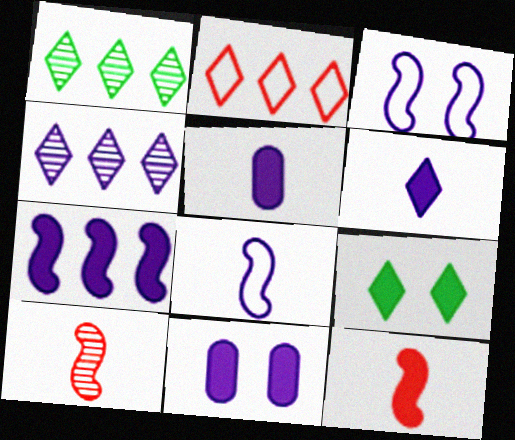[[3, 4, 5], 
[4, 8, 11], 
[6, 7, 11]]